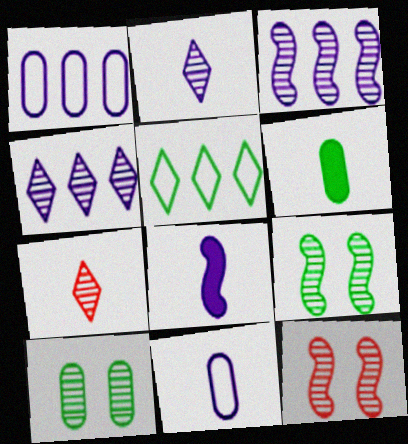[[2, 8, 11], 
[3, 7, 10], 
[5, 6, 9]]